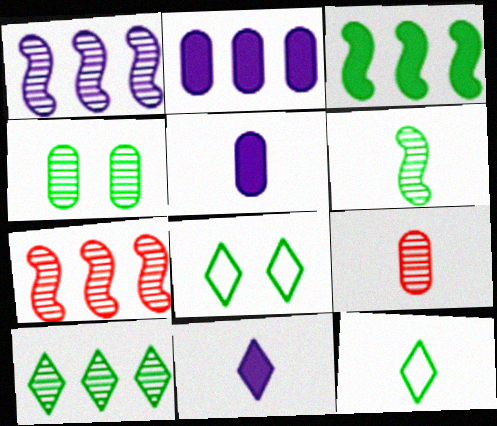[[3, 4, 12], 
[4, 6, 10], 
[5, 7, 8]]